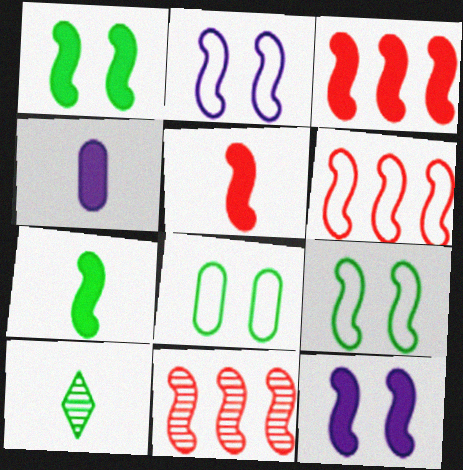[[2, 7, 11], 
[3, 6, 11], 
[3, 7, 12]]